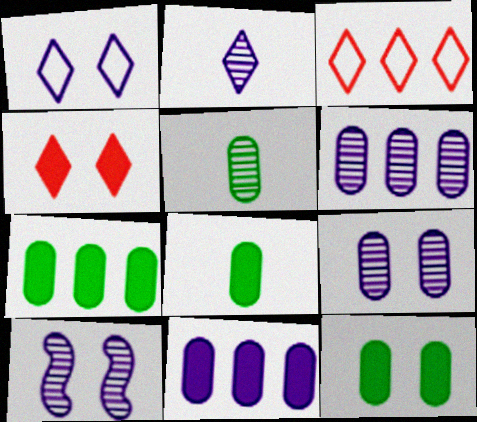[[2, 6, 10], 
[3, 8, 10], 
[7, 8, 12]]